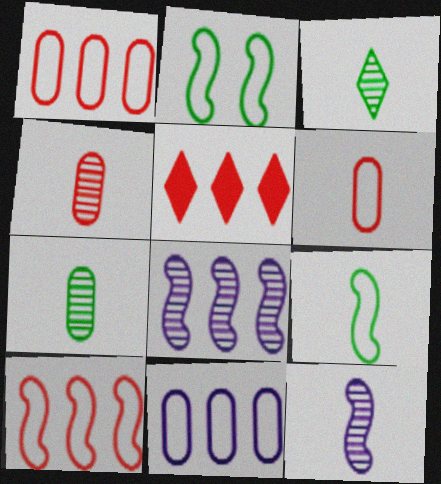[[3, 4, 12]]